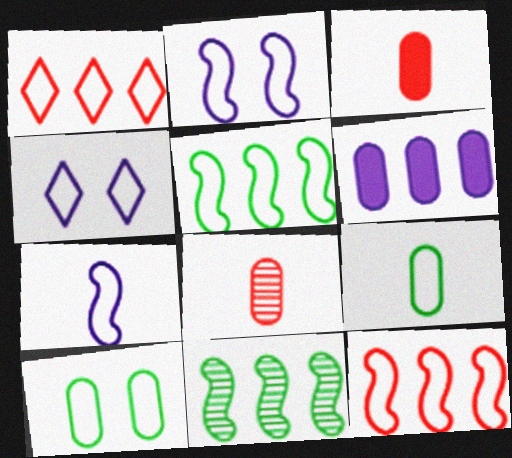[[1, 2, 9], 
[1, 6, 11], 
[1, 7, 10], 
[3, 4, 11], 
[4, 9, 12], 
[6, 8, 10]]